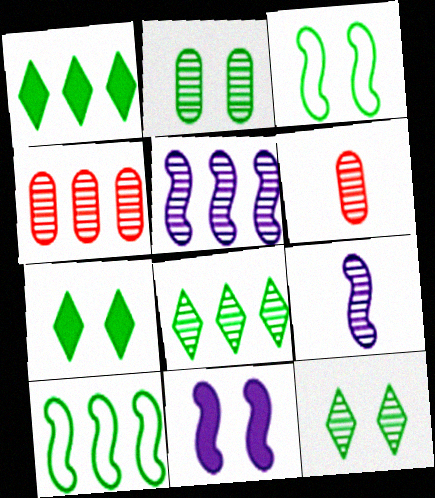[[2, 3, 7], 
[4, 5, 8], 
[4, 9, 12], 
[5, 6, 12]]